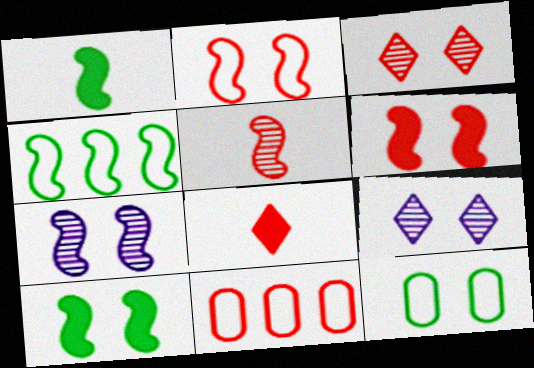[[1, 9, 11], 
[2, 7, 10], 
[6, 9, 12]]